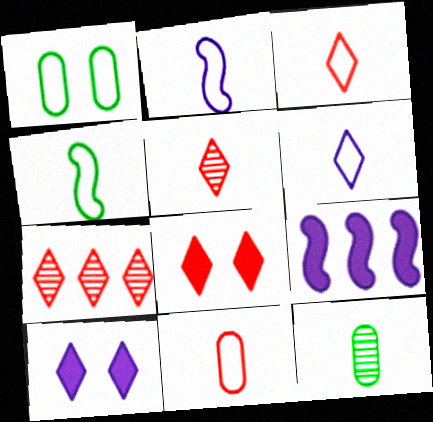[[1, 5, 9], 
[3, 7, 8], 
[4, 6, 11]]